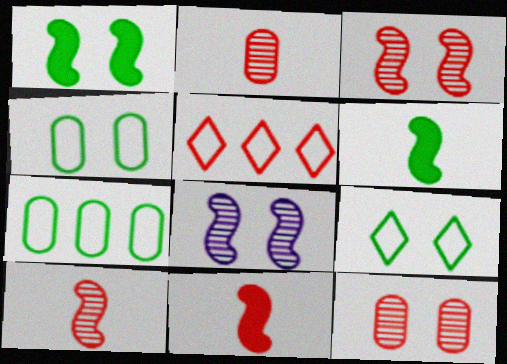[[5, 11, 12]]